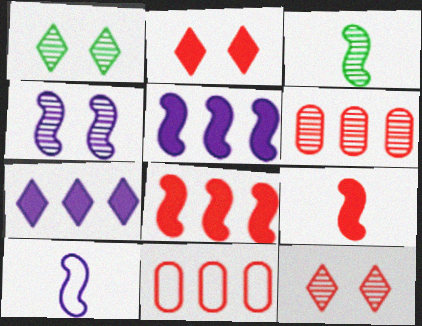[[3, 9, 10], 
[4, 5, 10], 
[9, 11, 12]]